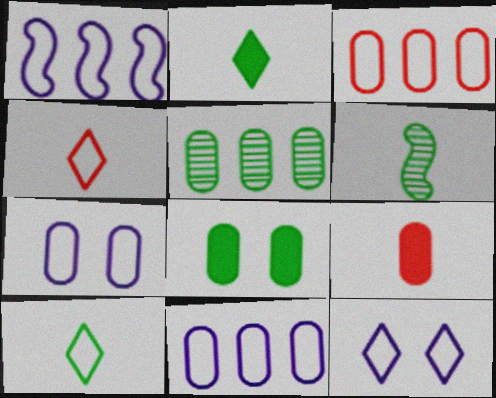[[5, 7, 9]]